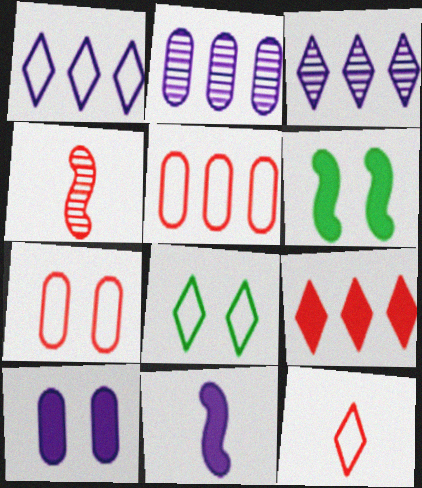[[1, 8, 12], 
[2, 6, 12], 
[4, 7, 9]]